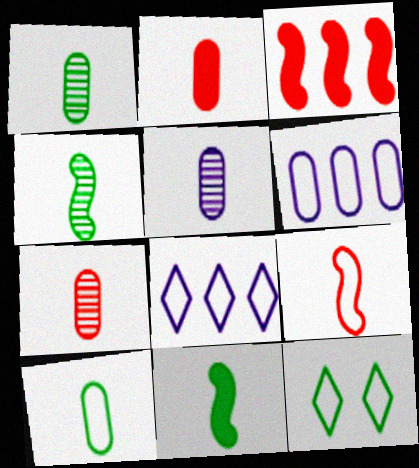[[1, 5, 7], 
[2, 5, 10], 
[3, 5, 12], 
[6, 9, 12]]